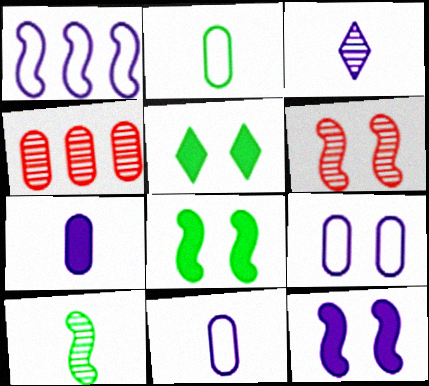[[5, 6, 9]]